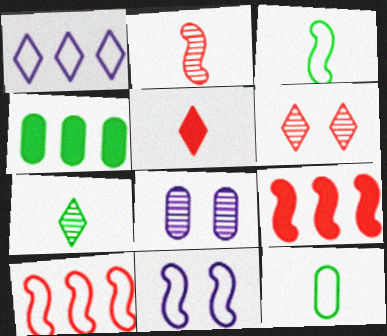[[3, 10, 11]]